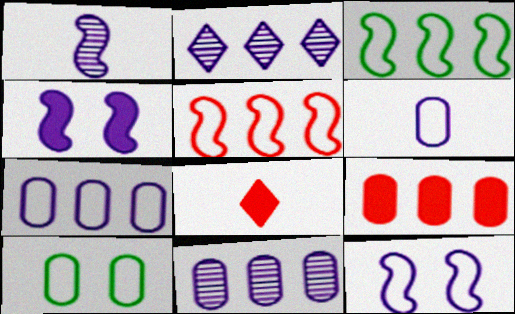[[2, 3, 9], 
[2, 4, 6]]